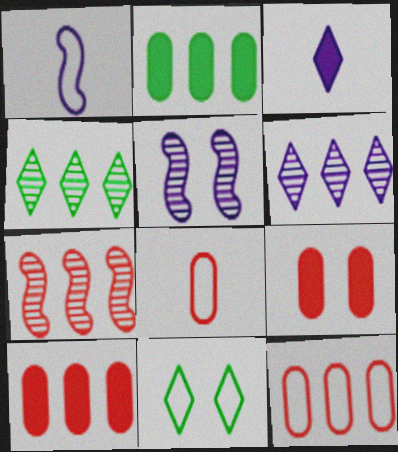[[1, 4, 9], 
[1, 11, 12], 
[5, 9, 11]]